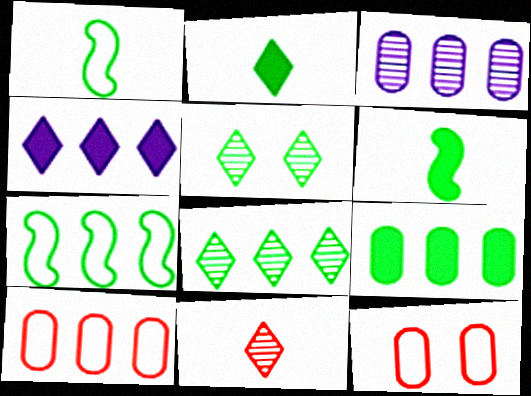[[1, 5, 9], 
[3, 9, 10], 
[7, 8, 9]]